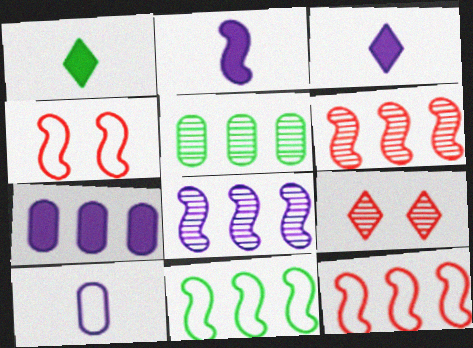[[3, 4, 5]]